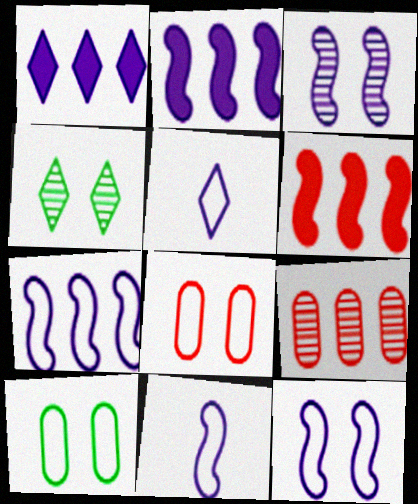[[2, 3, 11], 
[7, 11, 12]]